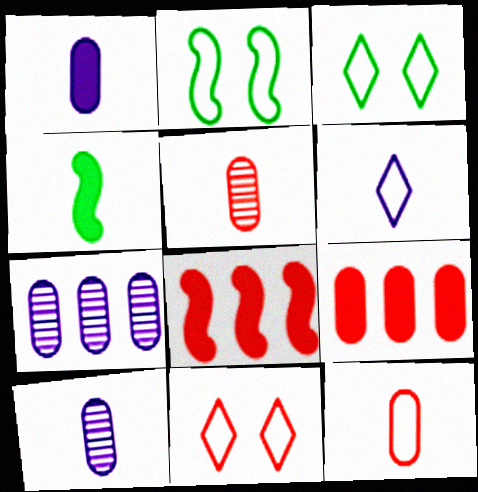[[3, 8, 10], 
[4, 5, 6], 
[4, 7, 11], 
[5, 8, 11]]